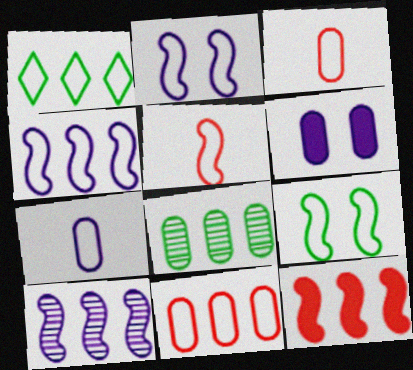[[1, 2, 3], 
[1, 4, 11], 
[3, 6, 8], 
[4, 5, 9]]